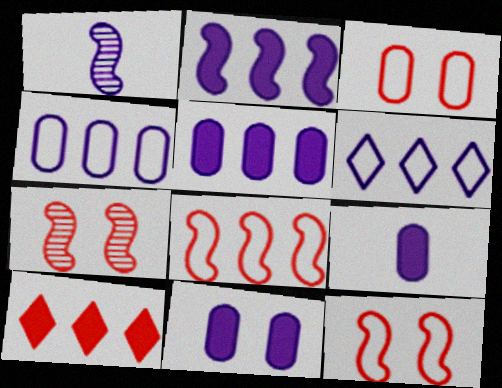[[1, 6, 11], 
[5, 9, 11]]